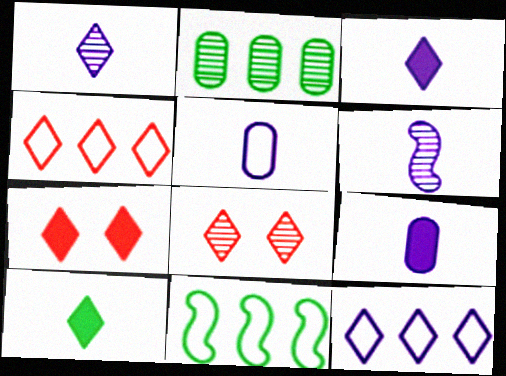[[2, 6, 8], 
[3, 5, 6], 
[8, 9, 11], 
[8, 10, 12]]